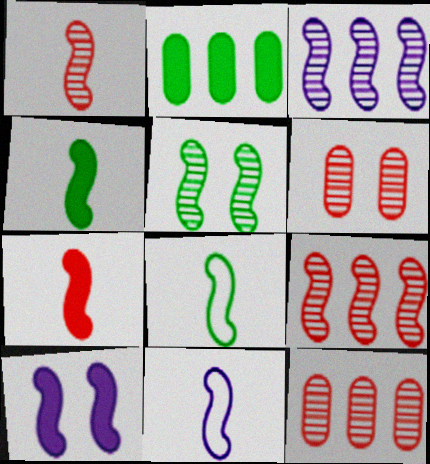[[1, 3, 5], 
[1, 4, 11], 
[3, 10, 11], 
[8, 9, 10]]